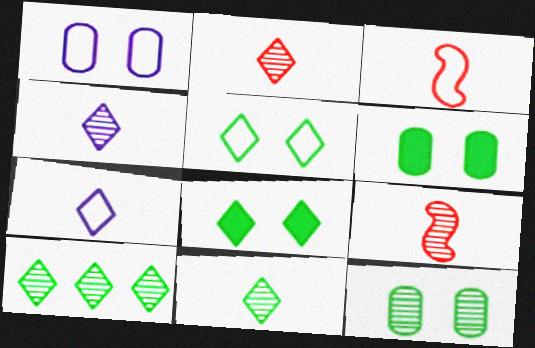[[2, 4, 11]]